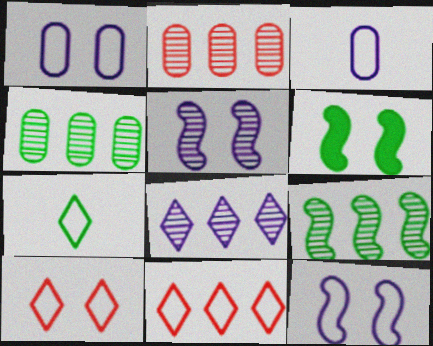[[2, 8, 9], 
[4, 6, 7]]